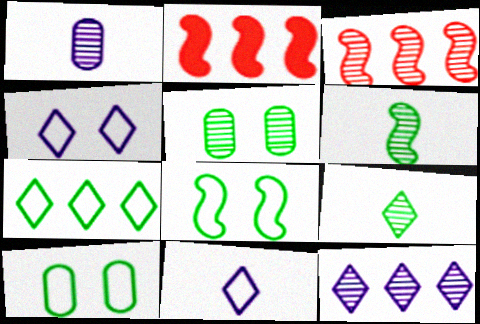[[2, 5, 11]]